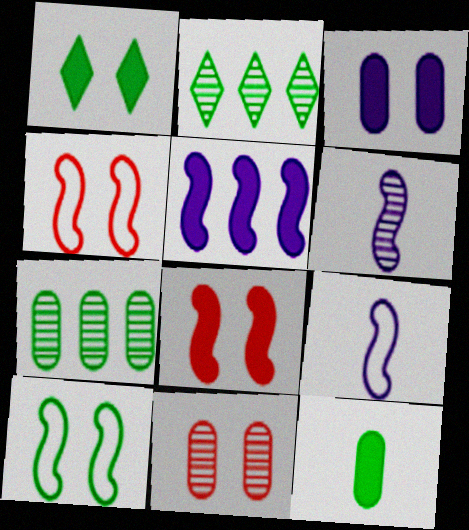[[1, 3, 8], 
[2, 6, 11], 
[2, 10, 12]]